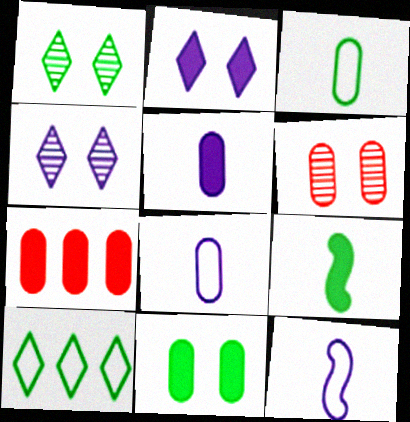[[1, 7, 12], 
[2, 7, 9], 
[5, 7, 11]]